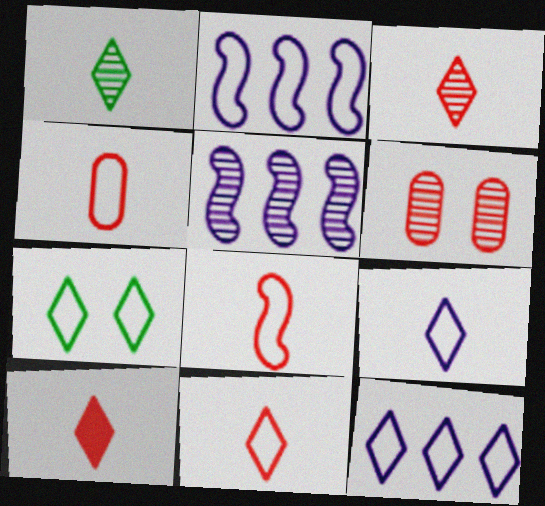[[1, 5, 6], 
[1, 9, 10], 
[2, 4, 7], 
[3, 10, 11], 
[4, 8, 11], 
[7, 11, 12]]